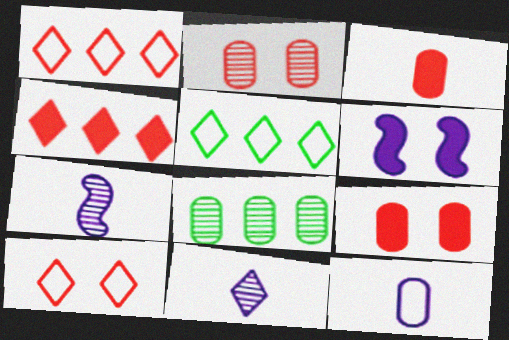[[5, 7, 9], 
[8, 9, 12]]